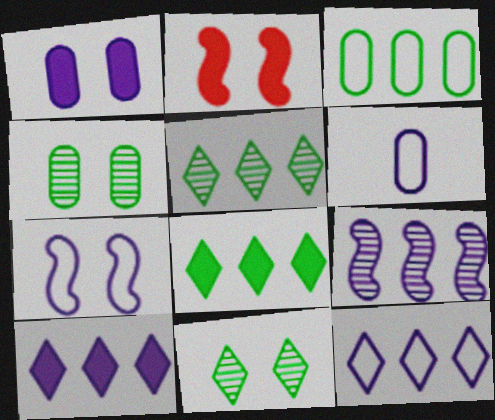[[2, 5, 6], 
[6, 7, 12]]